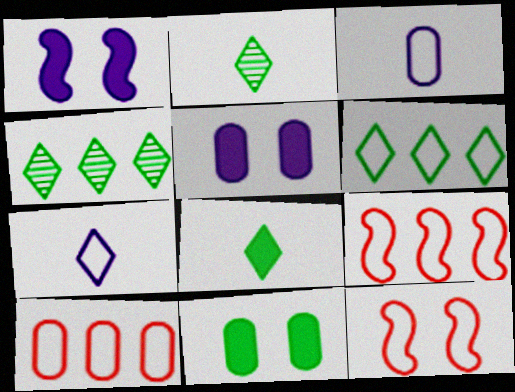[[1, 2, 10], 
[2, 5, 9], 
[3, 6, 12]]